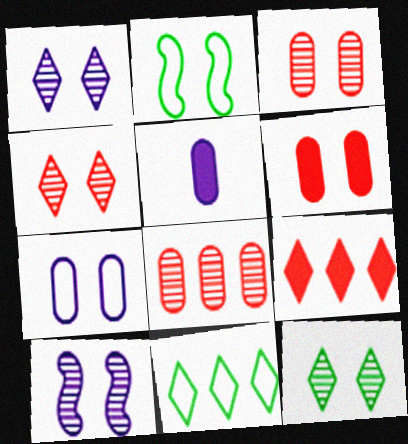[[1, 2, 6], 
[1, 4, 12], 
[3, 10, 12]]